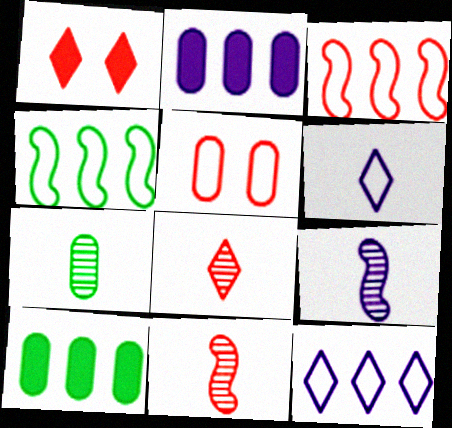[[2, 5, 7], 
[4, 5, 6], 
[7, 8, 9]]